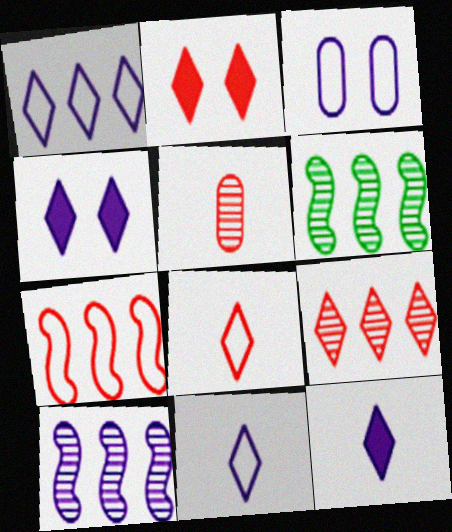[[2, 5, 7], 
[2, 8, 9], 
[3, 10, 12]]